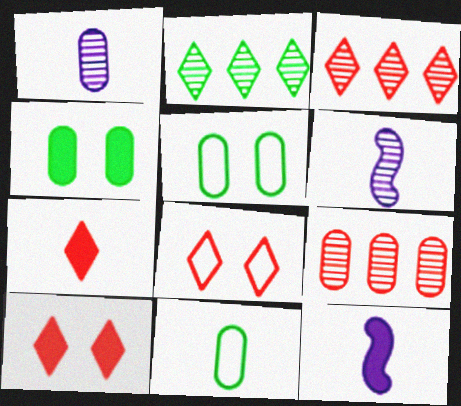[[3, 5, 12], 
[3, 7, 8], 
[6, 7, 11]]